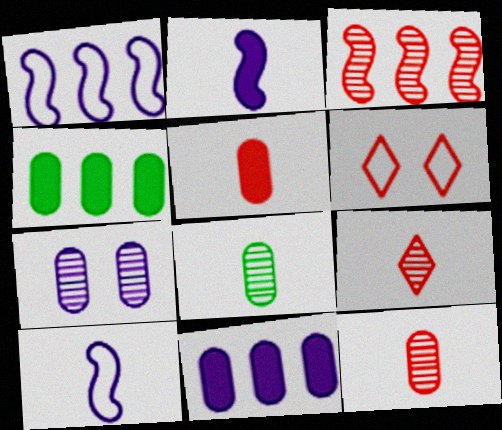[[3, 5, 6]]